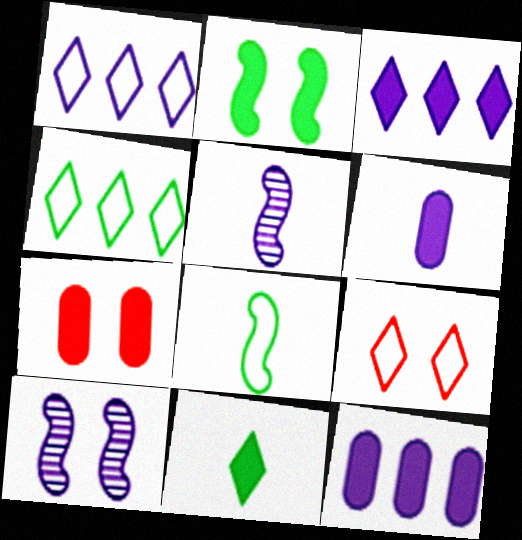[[1, 6, 10], 
[4, 5, 7]]